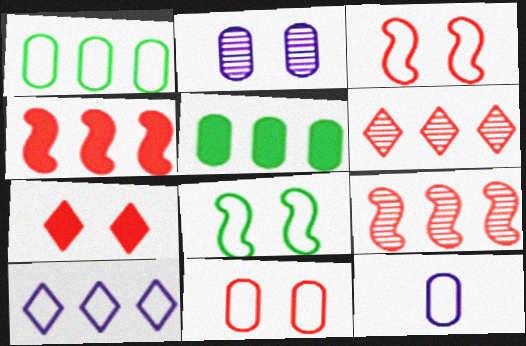[[1, 11, 12], 
[2, 7, 8], 
[5, 9, 10]]